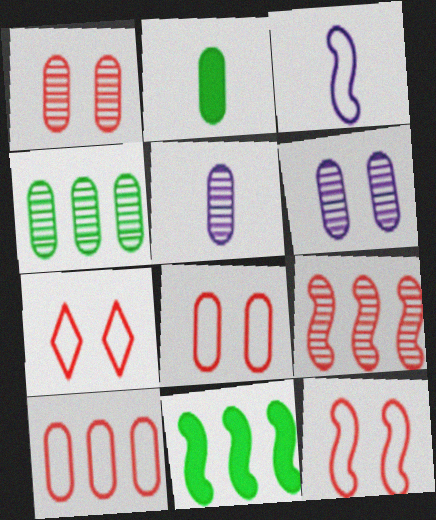[[1, 4, 5], 
[2, 6, 10], 
[5, 7, 11], 
[7, 8, 12]]